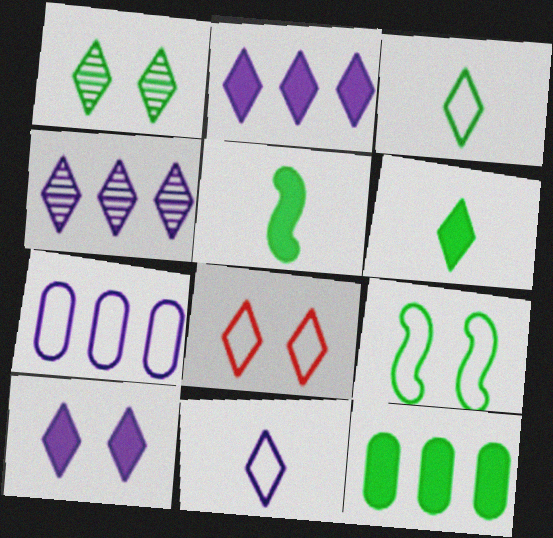[[1, 8, 10], 
[4, 6, 8], 
[4, 10, 11]]